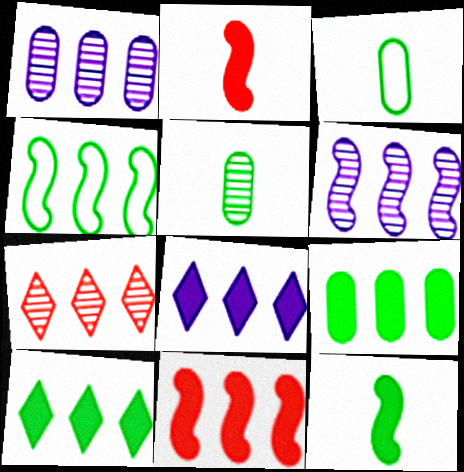[[4, 6, 11], 
[8, 9, 11]]